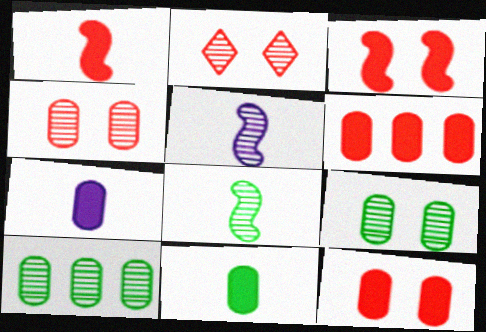[[2, 5, 10]]